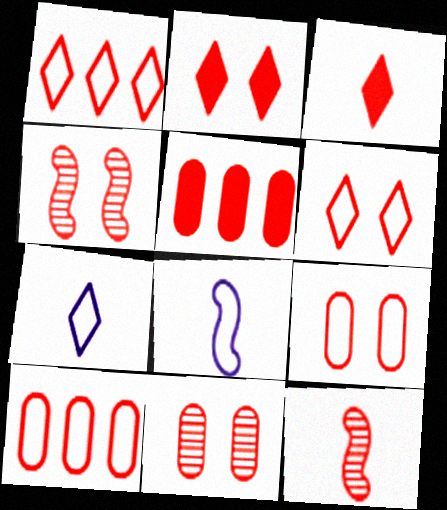[[2, 4, 9], 
[2, 10, 12], 
[3, 4, 10], 
[5, 6, 12]]